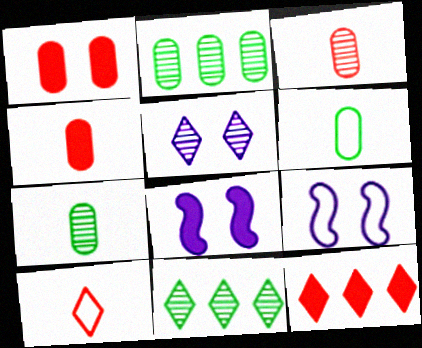[[2, 8, 10], 
[4, 9, 11], 
[7, 9, 12]]